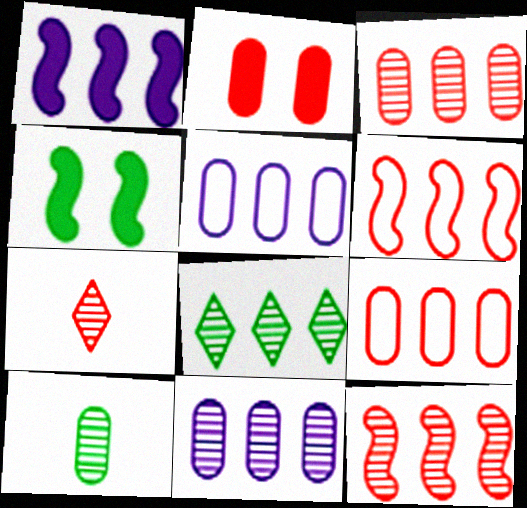[[1, 8, 9], 
[2, 5, 10], 
[2, 6, 7], 
[4, 5, 7], 
[8, 11, 12]]